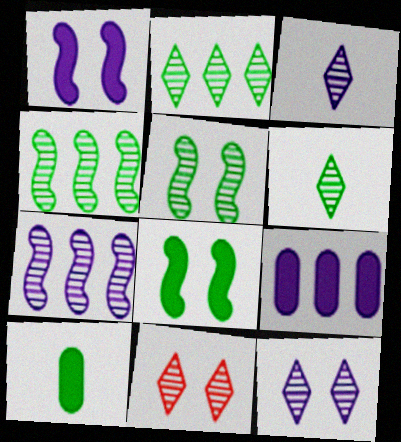[[2, 3, 11]]